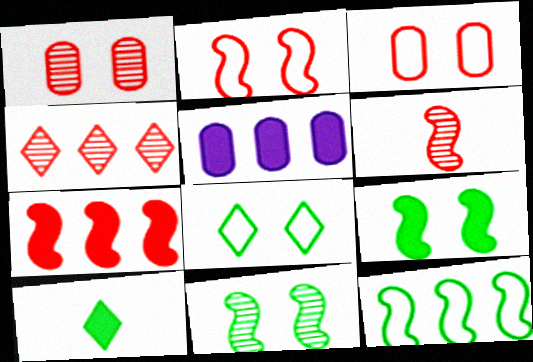[[1, 4, 6], 
[2, 6, 7], 
[4, 5, 12], 
[5, 6, 8]]